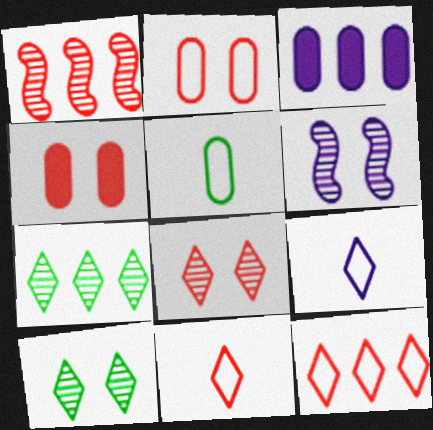[[1, 4, 11], 
[3, 6, 9]]